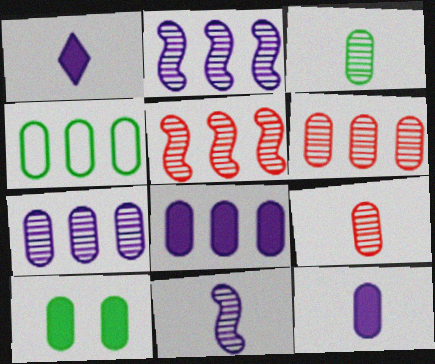[[3, 4, 10], 
[4, 6, 8]]